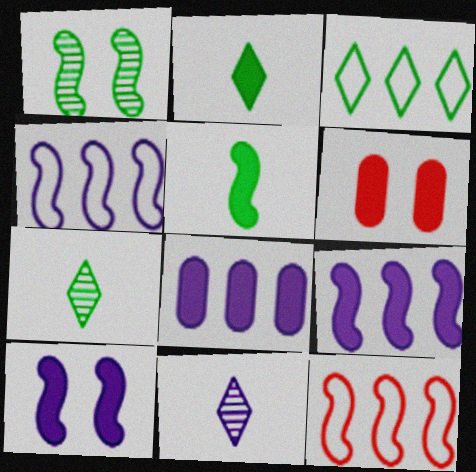[[2, 6, 9], 
[4, 6, 7]]